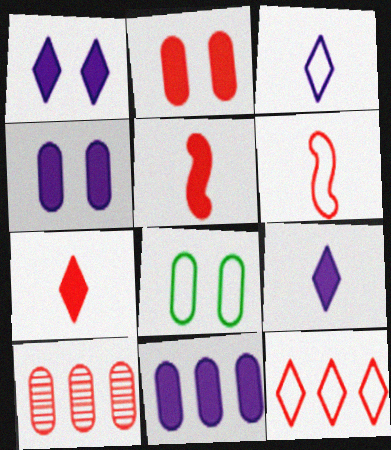[]